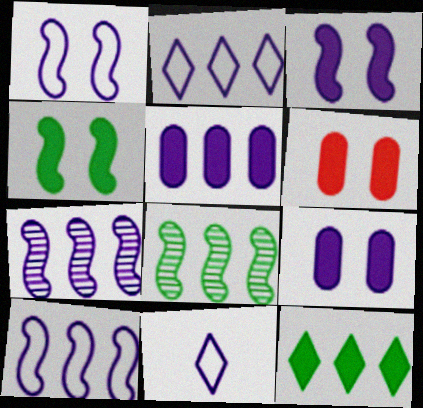[[2, 5, 7], 
[6, 8, 11], 
[7, 9, 11]]